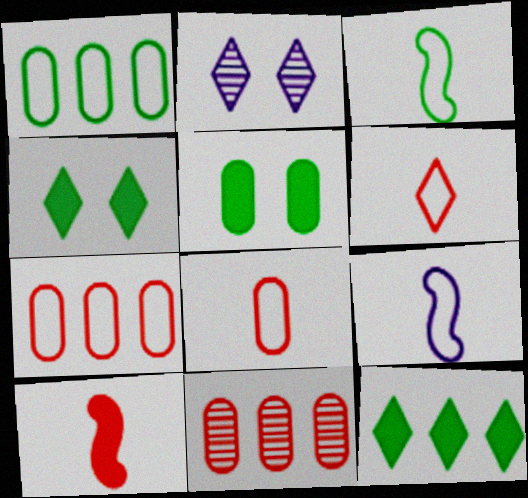[[1, 2, 10], 
[2, 6, 12], 
[4, 9, 11]]